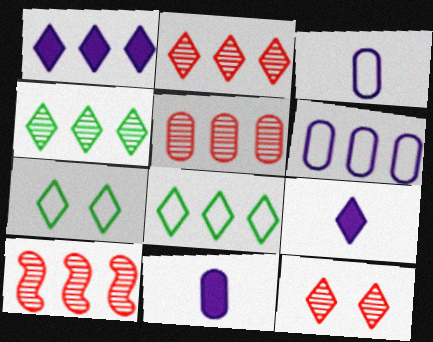[[1, 2, 8], 
[2, 5, 10], 
[2, 7, 9], 
[7, 10, 11], 
[8, 9, 12]]